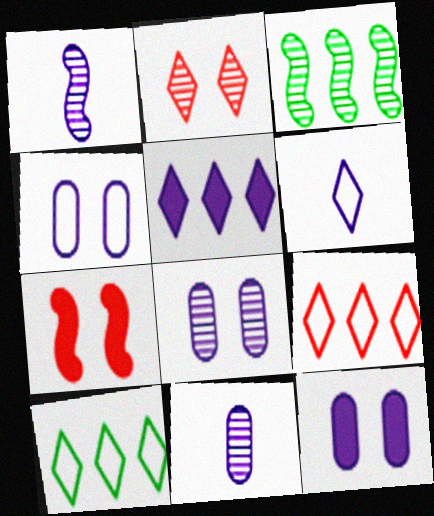[[1, 4, 5], 
[2, 3, 11], 
[4, 8, 12], 
[7, 10, 11]]